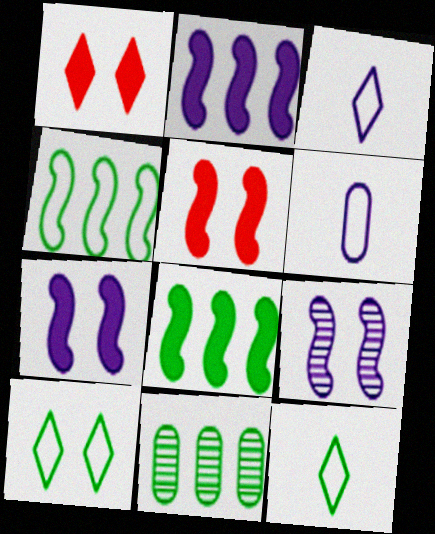[[3, 5, 11]]